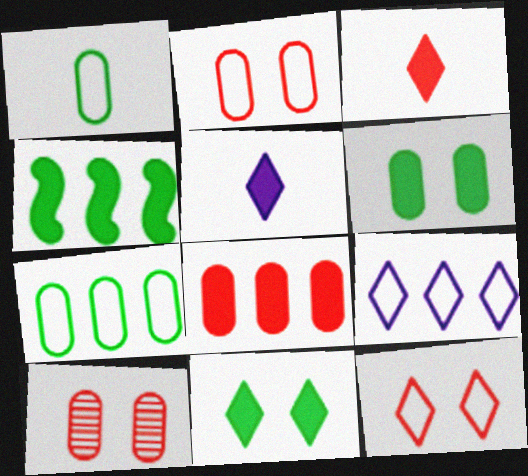[]